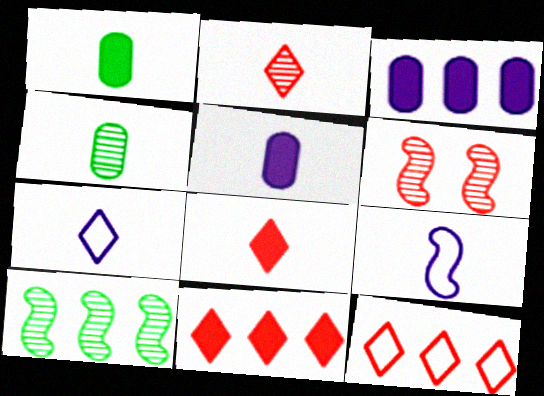[[1, 2, 9], 
[3, 10, 12], 
[4, 8, 9]]